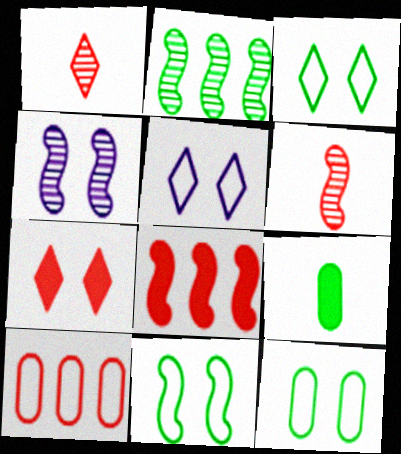[[2, 3, 9], 
[2, 4, 6], 
[3, 11, 12], 
[4, 7, 12], 
[6, 7, 10]]